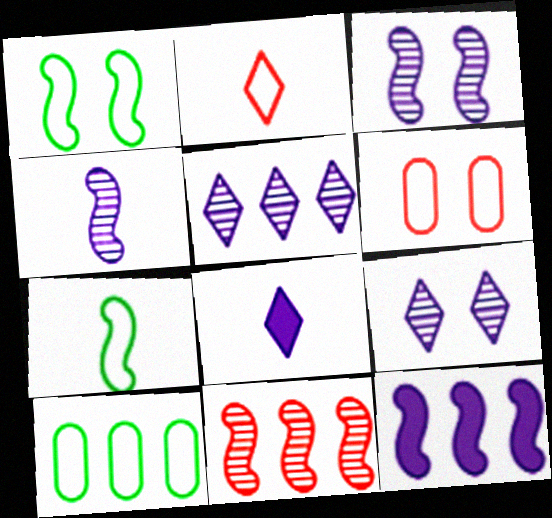[]